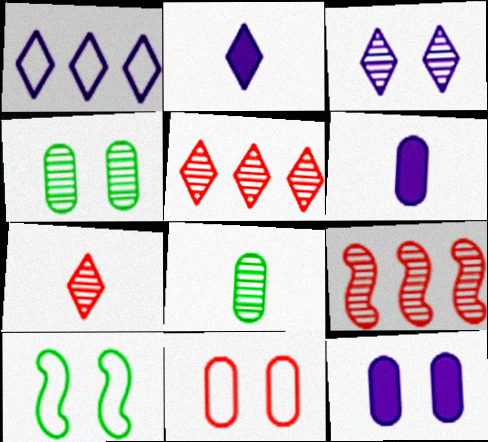[[1, 2, 3], 
[3, 8, 9], 
[4, 11, 12], 
[5, 6, 10]]